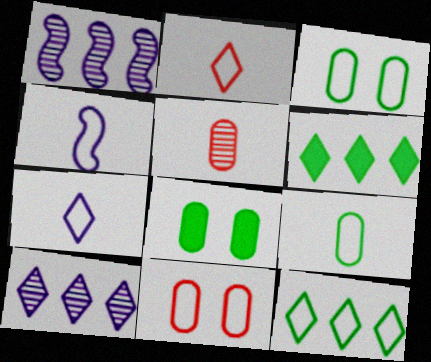[[1, 2, 8], 
[2, 4, 9], 
[4, 11, 12]]